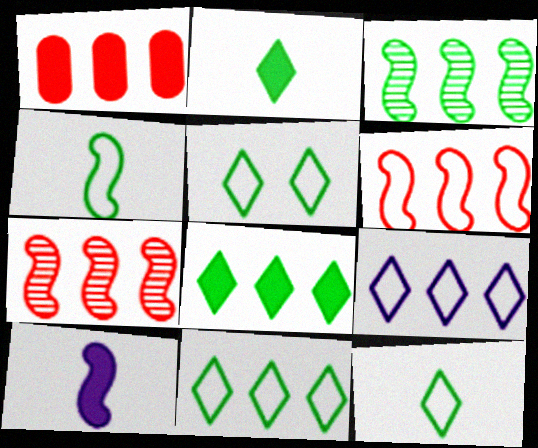[[1, 3, 9], 
[5, 11, 12]]